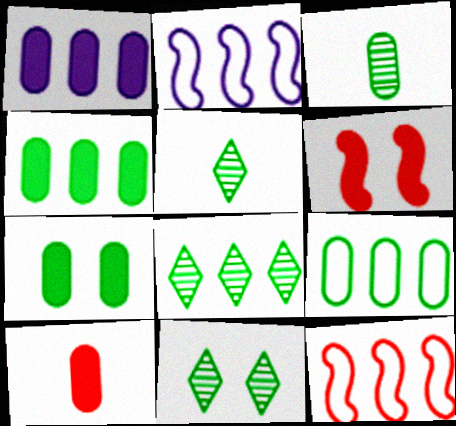[[1, 7, 10], 
[1, 8, 12], 
[2, 10, 11], 
[3, 7, 9], 
[5, 8, 11]]